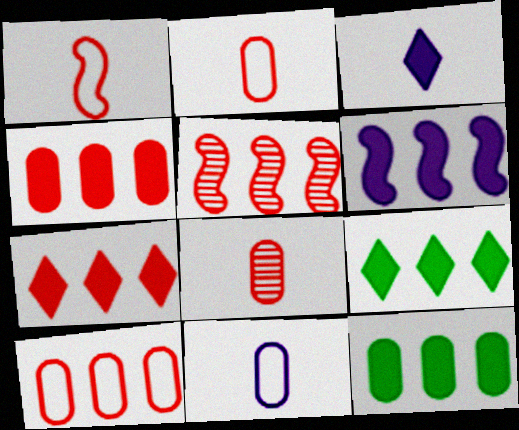[[4, 6, 9], 
[5, 7, 10], 
[6, 7, 12]]